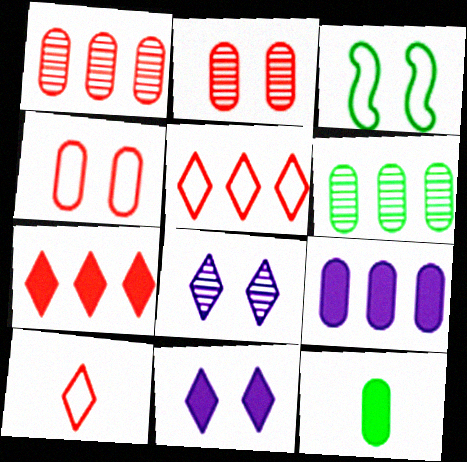[[2, 3, 11]]